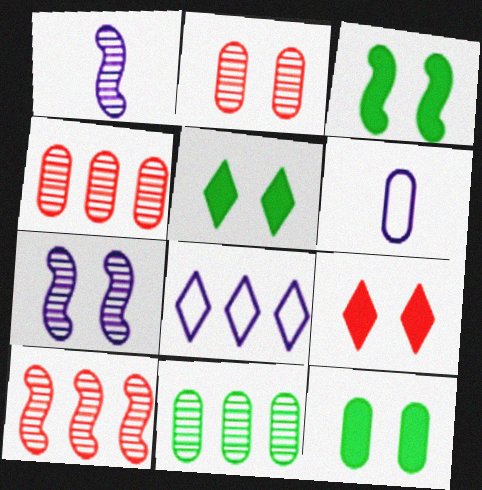[[3, 5, 12], 
[4, 6, 12], 
[5, 6, 10]]